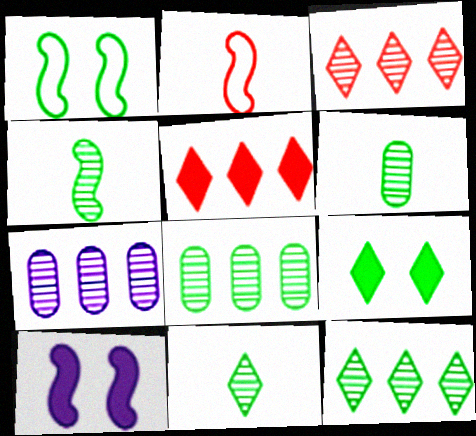[[2, 7, 9], 
[4, 6, 11]]